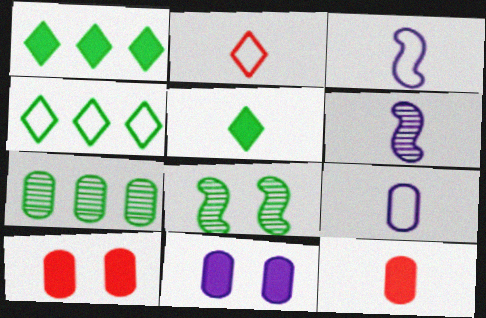[[4, 6, 10], 
[7, 9, 10]]